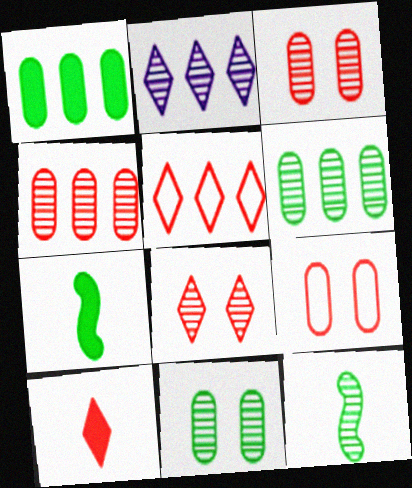[[2, 3, 12], 
[2, 7, 9], 
[5, 8, 10]]